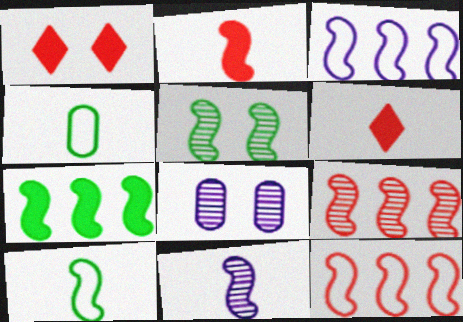[[2, 3, 5], 
[2, 10, 11], 
[3, 7, 9], 
[4, 6, 11], 
[5, 7, 10], 
[5, 9, 11]]